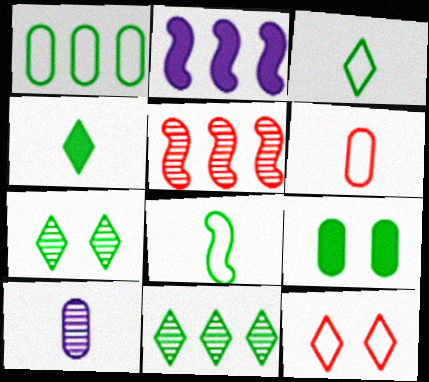[[2, 6, 7], 
[5, 7, 10], 
[8, 9, 11]]